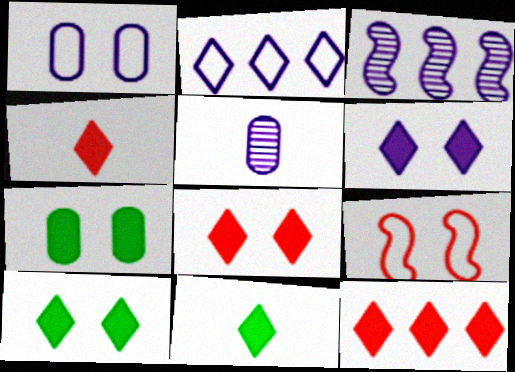[[4, 8, 12], 
[6, 8, 10], 
[6, 11, 12]]